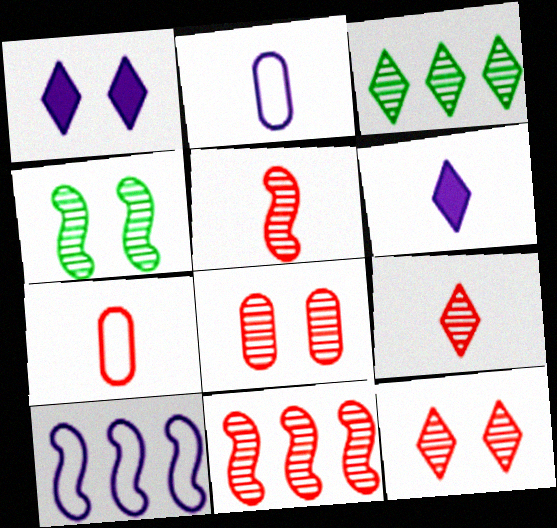[[8, 9, 11]]